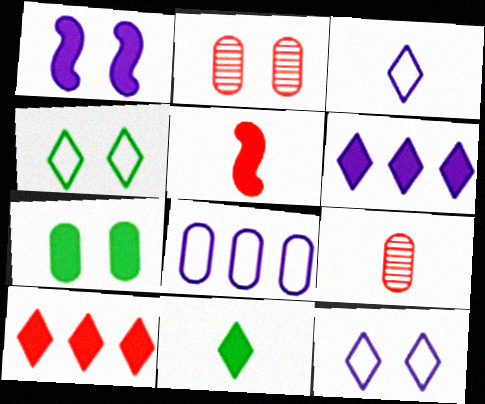[[1, 2, 4], 
[5, 6, 7], 
[7, 8, 9]]